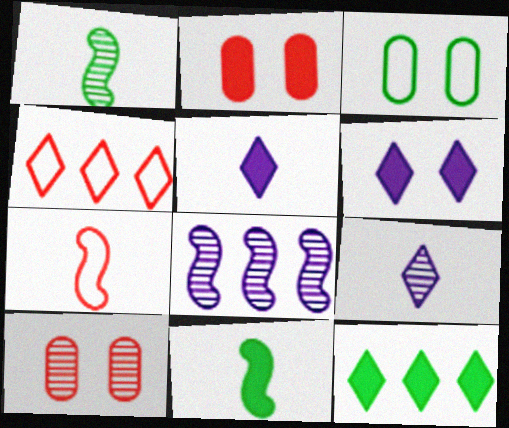[[1, 3, 12]]